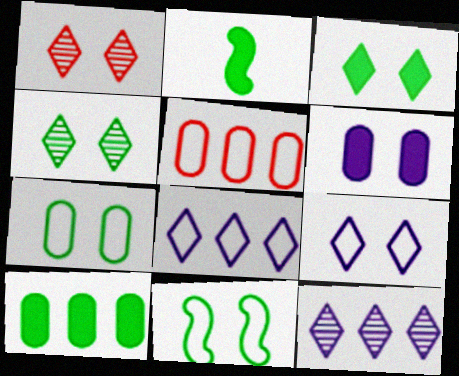[[1, 3, 9], 
[1, 6, 11], 
[2, 3, 10]]